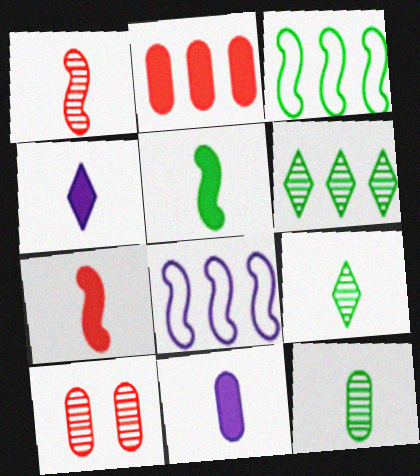[[2, 6, 8], 
[3, 4, 10]]